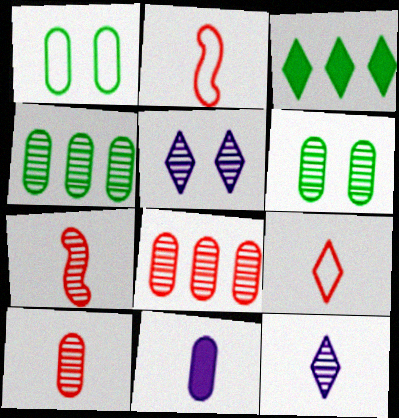[[1, 8, 11], 
[3, 5, 9], 
[4, 5, 7]]